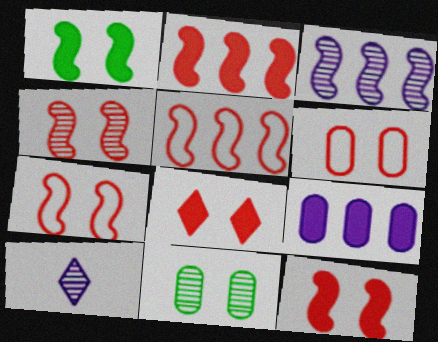[[4, 6, 8], 
[4, 7, 12]]